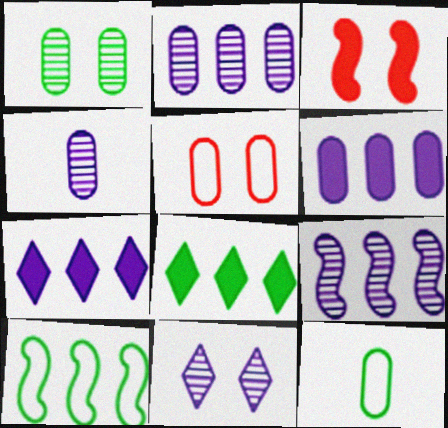[[4, 9, 11]]